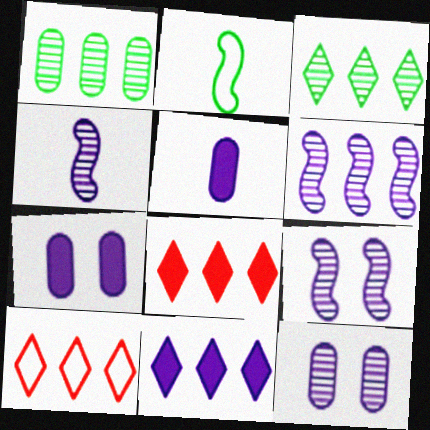[[2, 8, 12], 
[3, 10, 11], 
[4, 6, 9]]